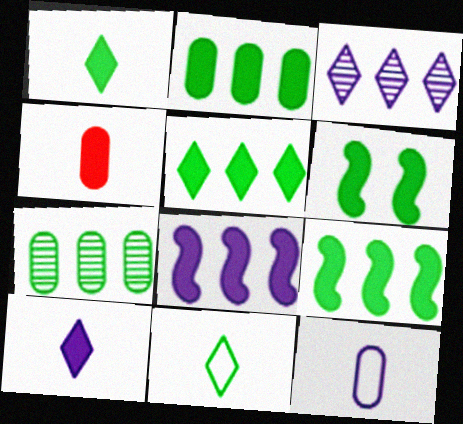[[1, 2, 6], 
[2, 5, 9], 
[6, 7, 11]]